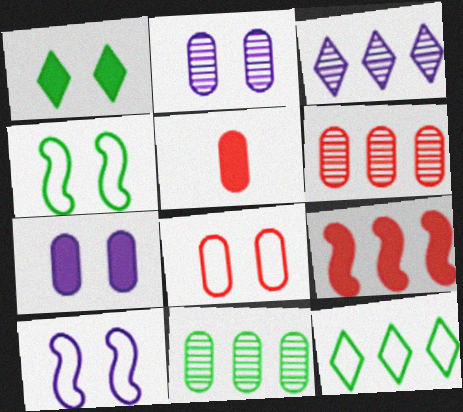[[3, 4, 5], 
[5, 6, 8]]